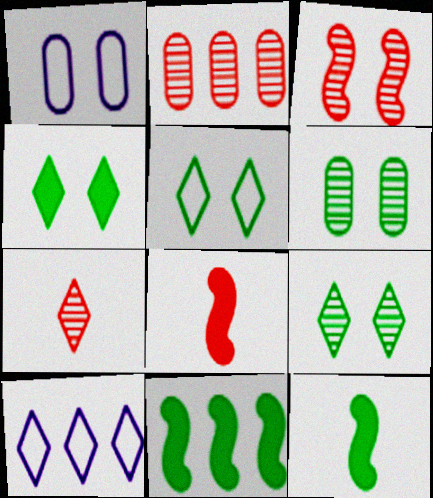[[1, 3, 4], 
[1, 7, 11], 
[2, 3, 7], 
[2, 10, 11], 
[4, 5, 9], 
[4, 7, 10], 
[6, 8, 10]]